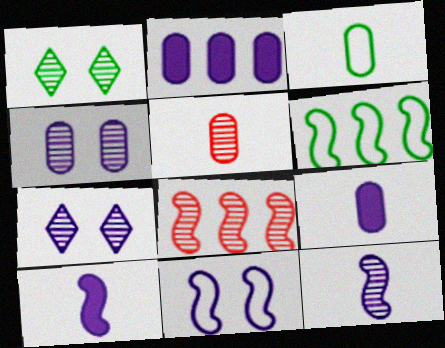[[3, 5, 9]]